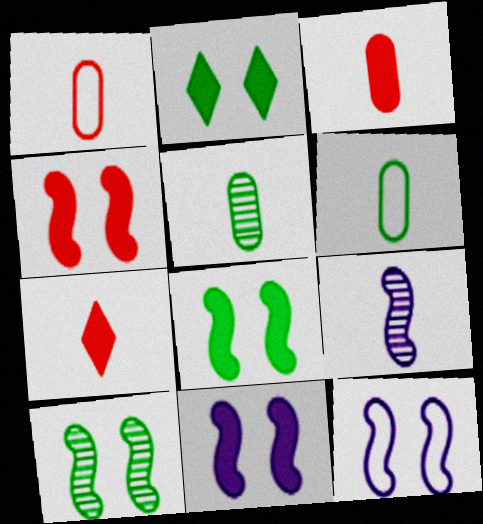[[4, 8, 11], 
[4, 10, 12], 
[6, 7, 9]]